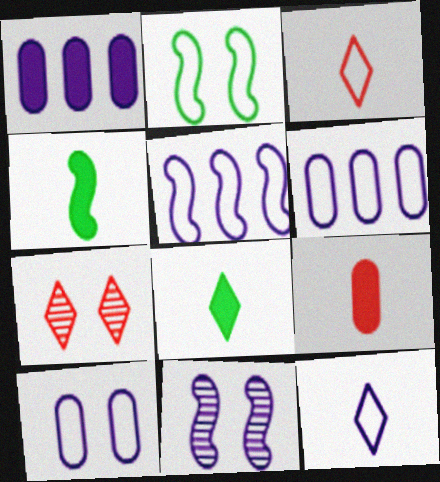[[1, 11, 12], 
[2, 3, 6], 
[4, 6, 7], 
[5, 10, 12]]